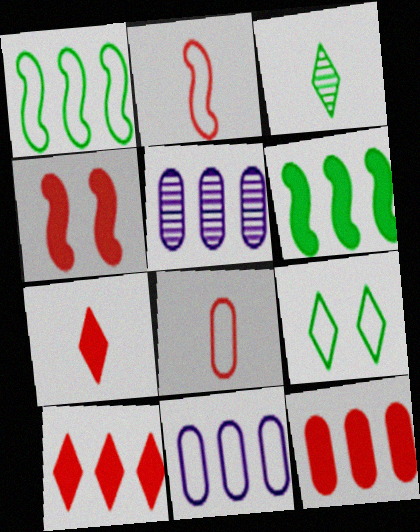[[1, 5, 10], 
[2, 9, 11], 
[3, 4, 11], 
[4, 7, 12]]